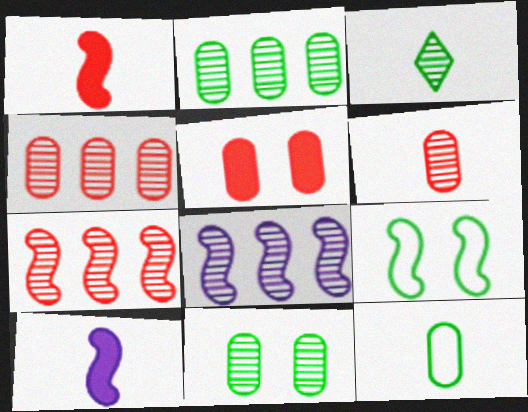[[1, 8, 9], 
[7, 9, 10]]